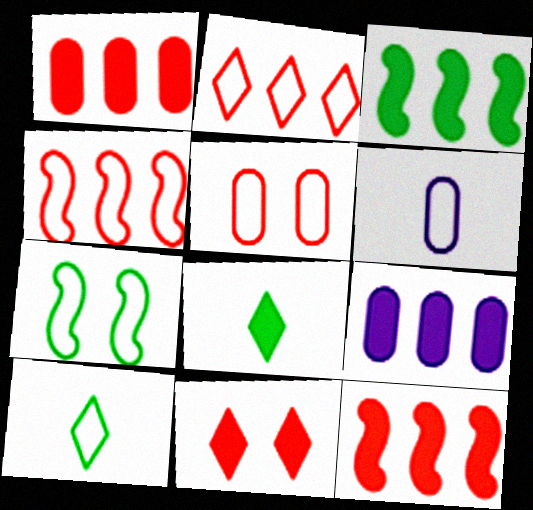[[2, 6, 7]]